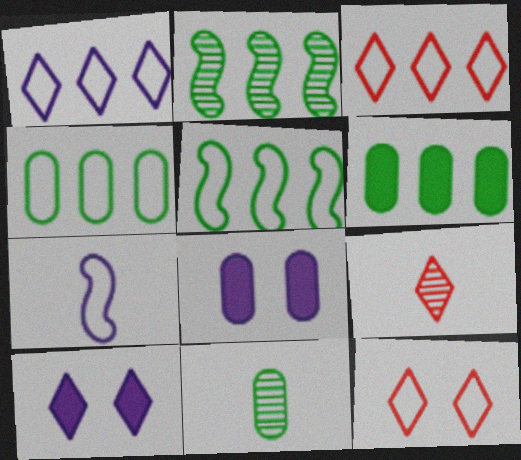[[4, 7, 12], 
[5, 8, 9]]